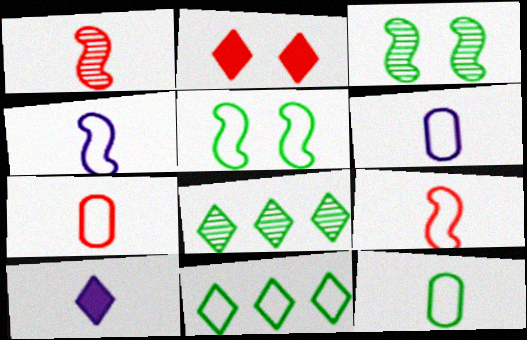[[1, 10, 12], 
[5, 11, 12], 
[6, 7, 12]]